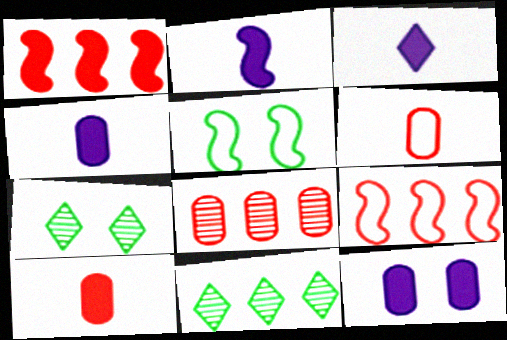[[2, 3, 4], 
[3, 5, 8], 
[4, 7, 9]]